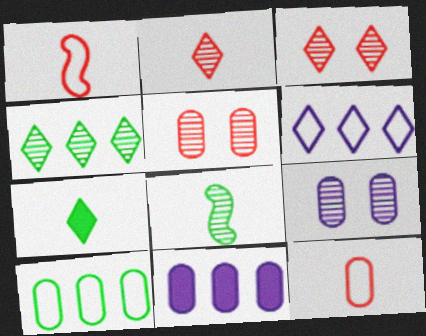[[3, 6, 7]]